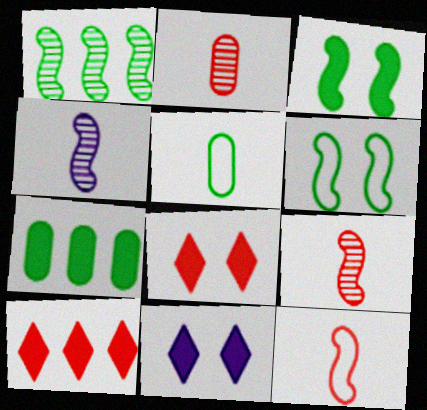[]